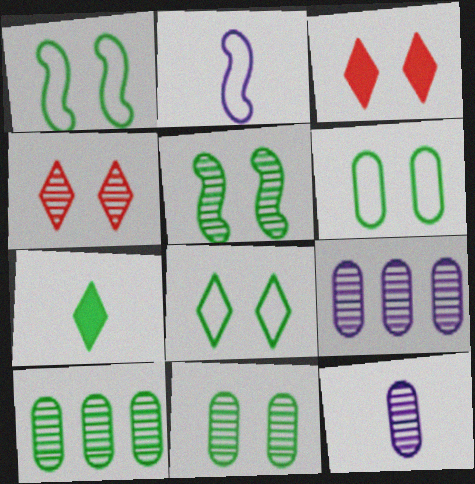[[1, 6, 8], 
[1, 7, 10], 
[2, 3, 10]]